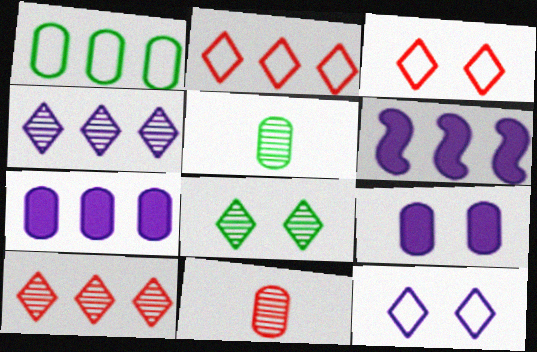[[1, 6, 10], 
[1, 9, 11], 
[3, 5, 6]]